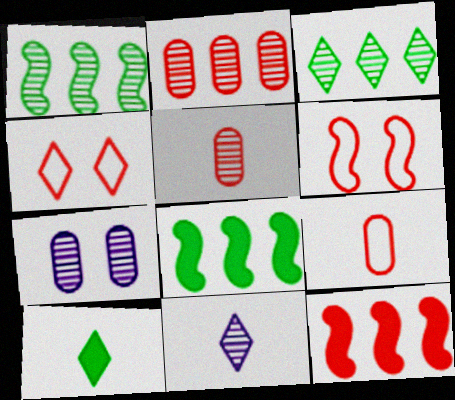[[4, 5, 12]]